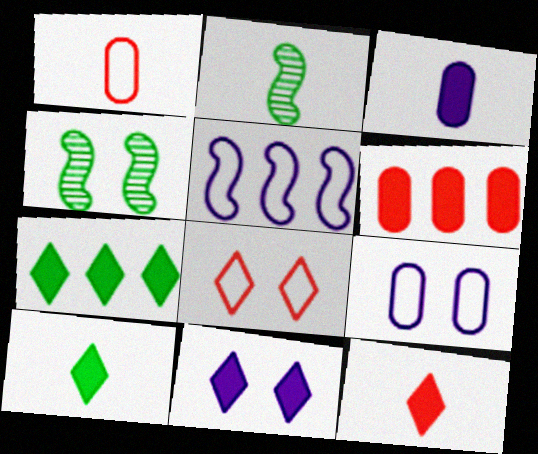[[7, 11, 12]]